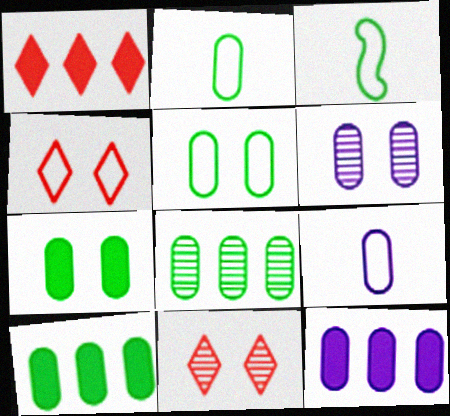[[1, 3, 6], 
[2, 7, 8], 
[3, 11, 12], 
[6, 9, 12]]